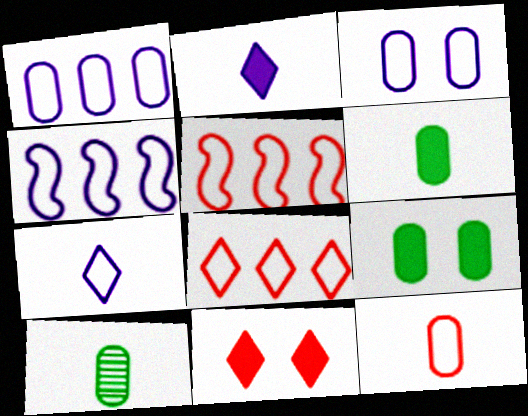[[3, 4, 7], 
[4, 10, 11]]